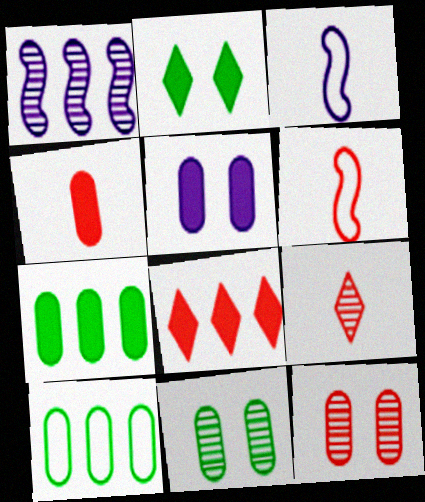[[1, 8, 10], 
[1, 9, 11], 
[3, 8, 11], 
[4, 5, 7], 
[4, 6, 9], 
[6, 8, 12]]